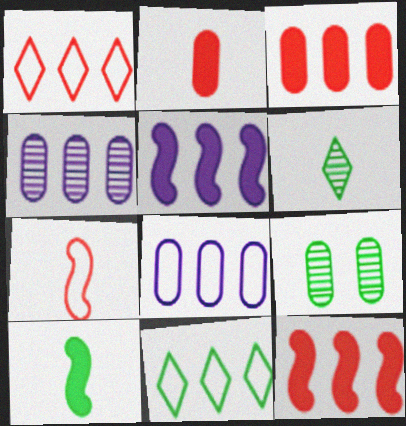[[2, 8, 9], 
[4, 11, 12], 
[9, 10, 11]]